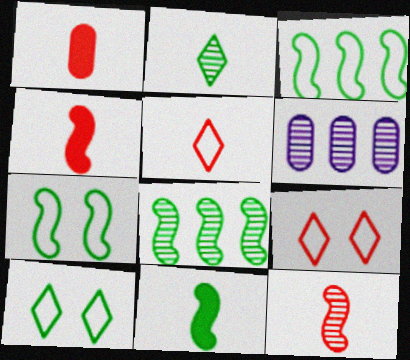[[1, 5, 12], 
[4, 6, 10], 
[6, 9, 11], 
[7, 8, 11]]